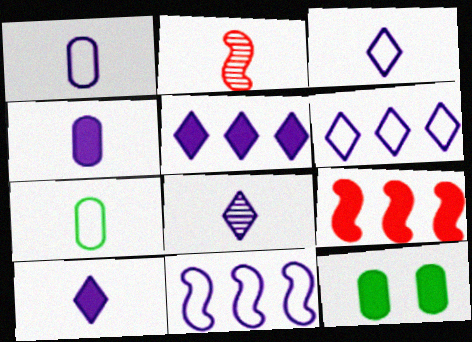[[2, 6, 12], 
[2, 7, 10], 
[3, 8, 10], 
[9, 10, 12]]